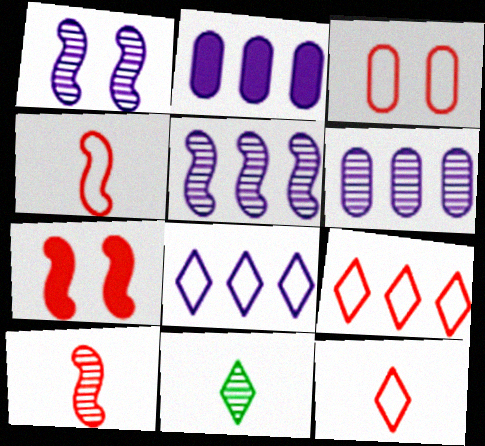[[2, 5, 8], 
[3, 4, 9]]